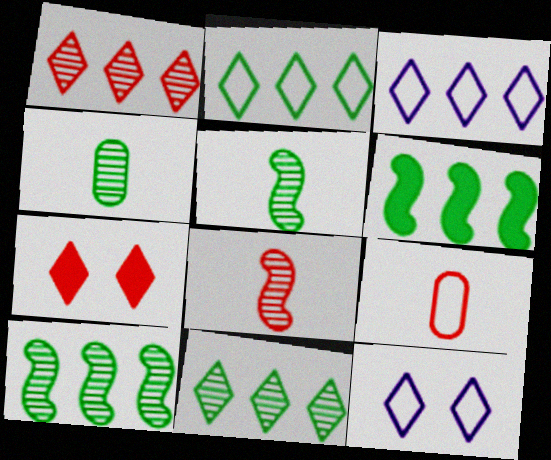[]